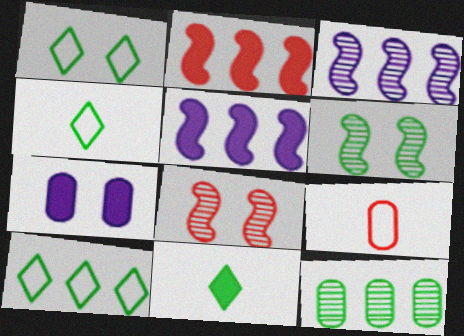[[1, 4, 10], 
[1, 7, 8], 
[2, 7, 11], 
[7, 9, 12]]